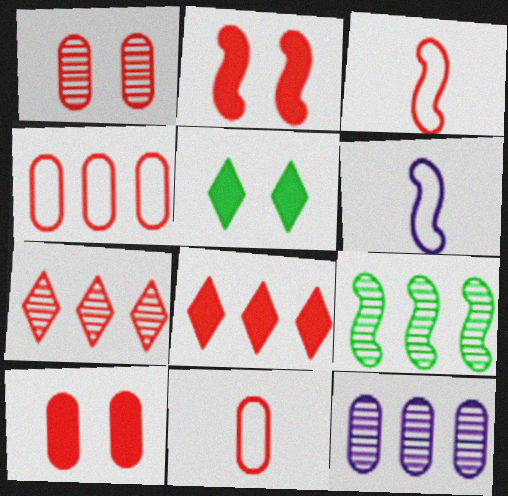[[1, 3, 8], 
[2, 6, 9], 
[2, 7, 11], 
[3, 5, 12], 
[3, 7, 10], 
[7, 9, 12]]